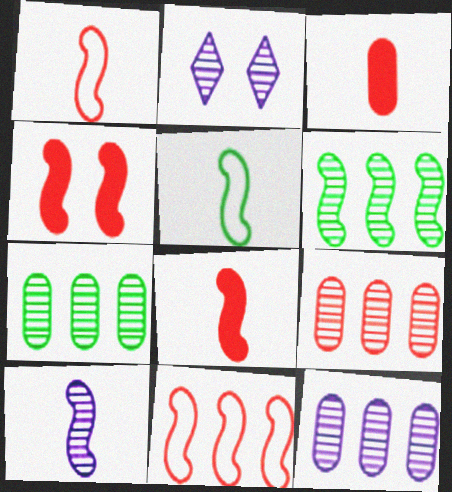[[2, 10, 12], 
[5, 8, 10], 
[7, 9, 12]]